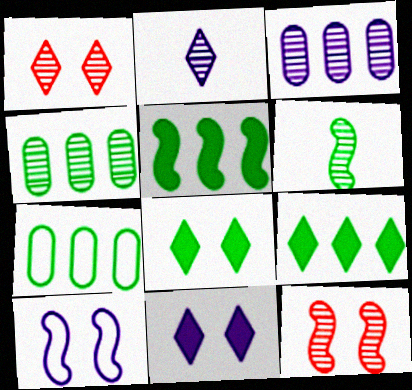[[1, 3, 6], 
[2, 4, 12], 
[6, 7, 8]]